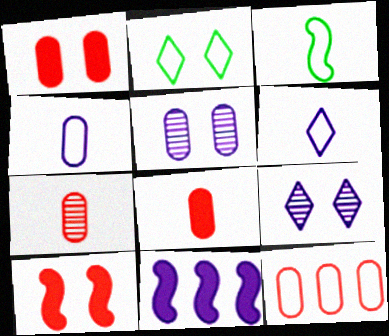[[1, 7, 12], 
[2, 5, 10], 
[2, 7, 11], 
[4, 9, 11], 
[5, 6, 11]]